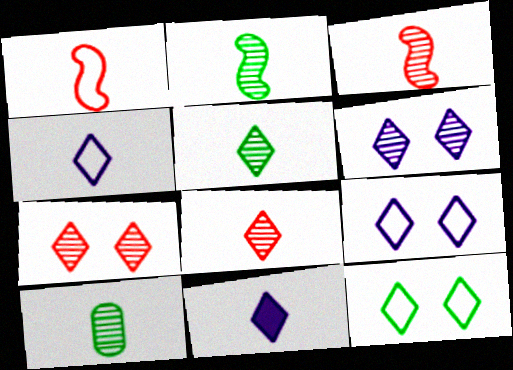[[1, 10, 11], 
[2, 5, 10]]